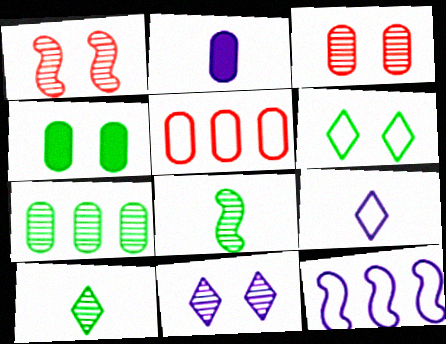[[2, 11, 12]]